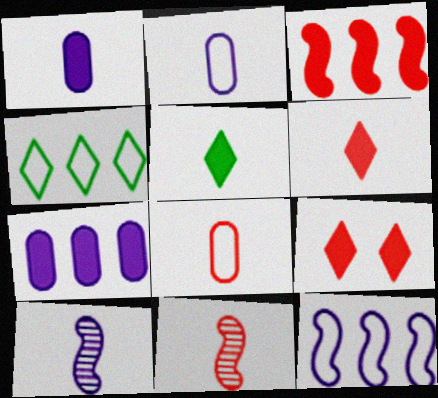[[2, 5, 11], 
[5, 8, 10], 
[6, 8, 11]]